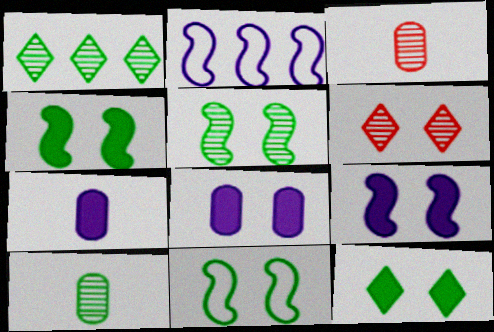[[1, 5, 10], 
[2, 3, 12], 
[4, 5, 11], 
[6, 8, 11]]